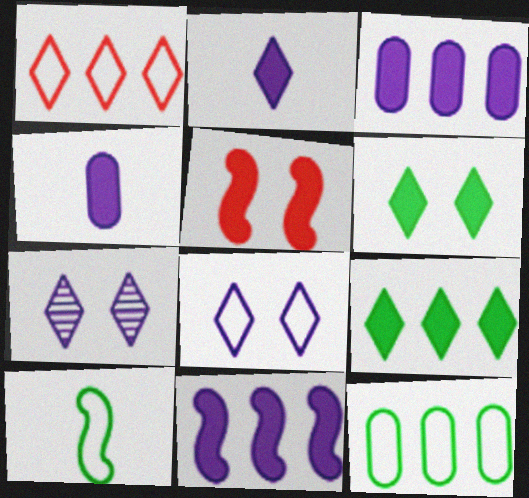[[4, 5, 9]]